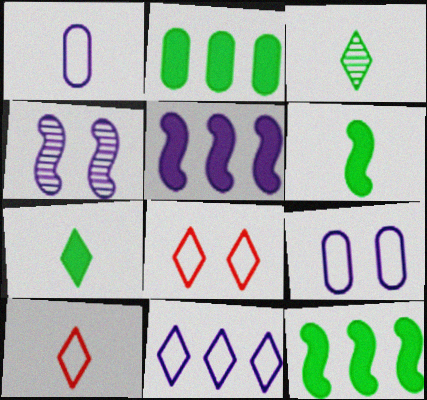[[2, 4, 10]]